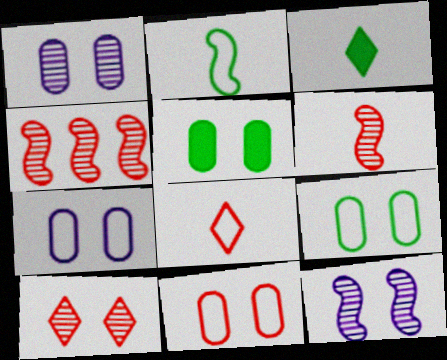[[1, 5, 11], 
[3, 4, 7], 
[7, 9, 11]]